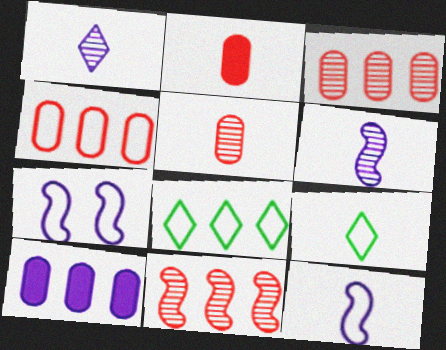[[1, 7, 10], 
[2, 6, 9], 
[4, 7, 9], 
[8, 10, 11]]